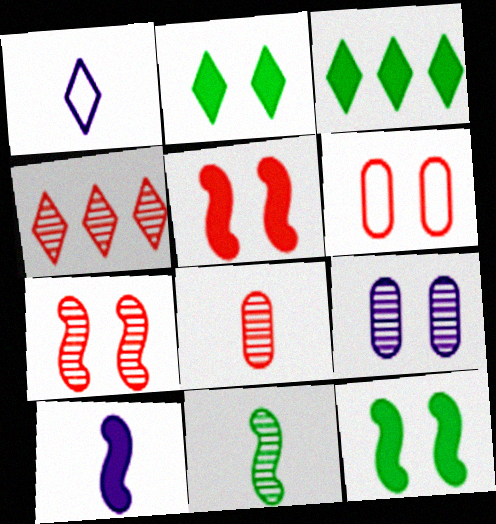[[1, 2, 4], 
[4, 7, 8], 
[4, 9, 11]]